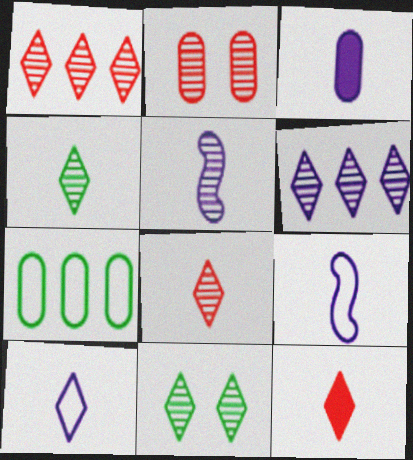[[2, 3, 7], 
[3, 5, 10], 
[4, 10, 12], 
[6, 8, 11]]